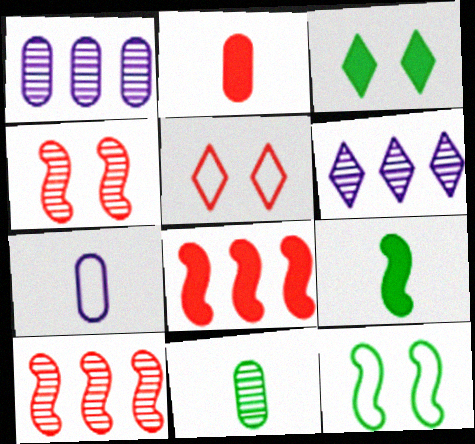[[1, 5, 9], 
[2, 5, 10], 
[2, 6, 12], 
[2, 7, 11], 
[3, 7, 10], 
[4, 6, 11]]